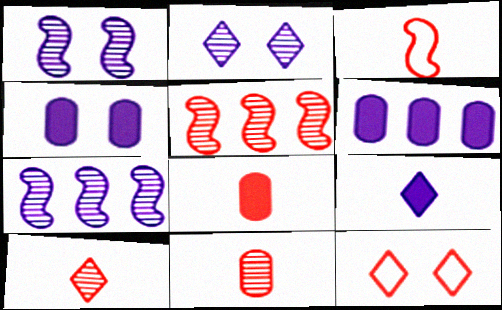[[3, 8, 10], 
[5, 8, 12]]